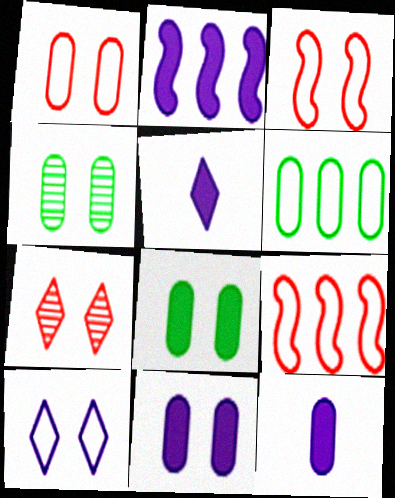[[1, 4, 11], 
[2, 5, 11], 
[4, 5, 9]]